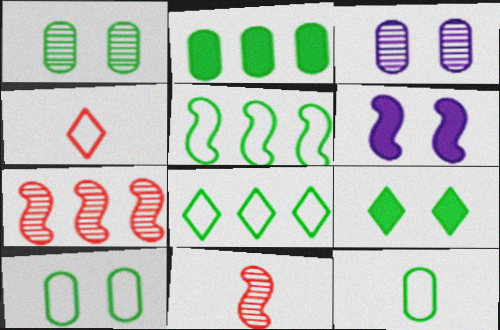[[1, 2, 12], 
[5, 6, 11]]